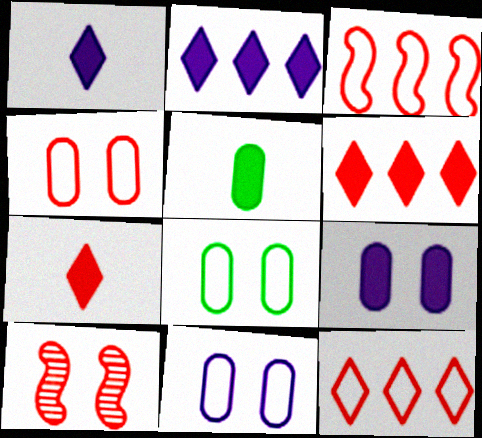[[4, 8, 11]]